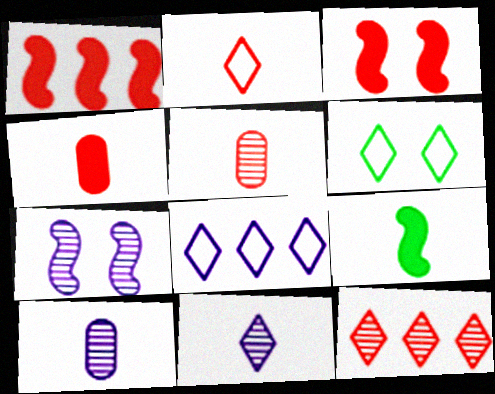[[1, 6, 10], 
[2, 6, 8], 
[2, 9, 10]]